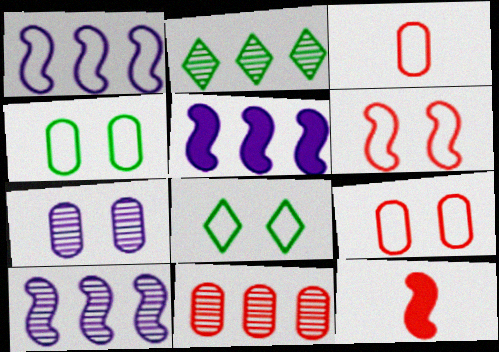[[1, 3, 8], 
[1, 5, 10], 
[2, 10, 11]]